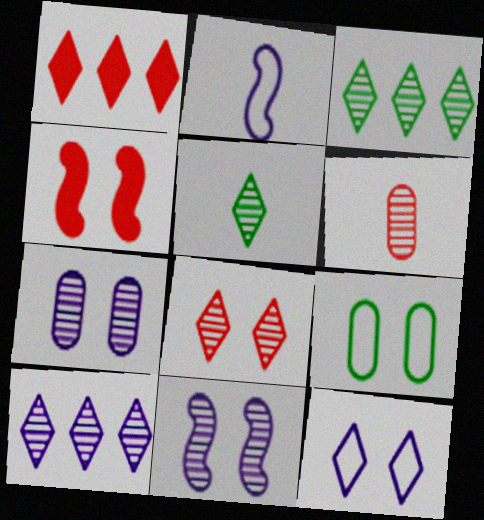[[1, 5, 12], 
[3, 6, 11], 
[5, 8, 10]]